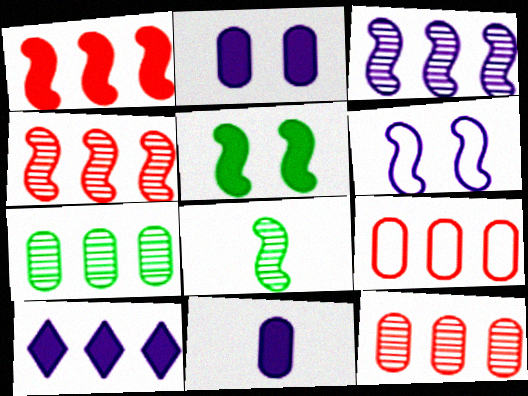[[1, 6, 8]]